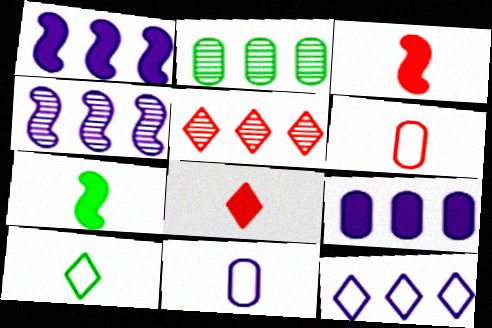[[2, 4, 5], 
[4, 9, 12]]